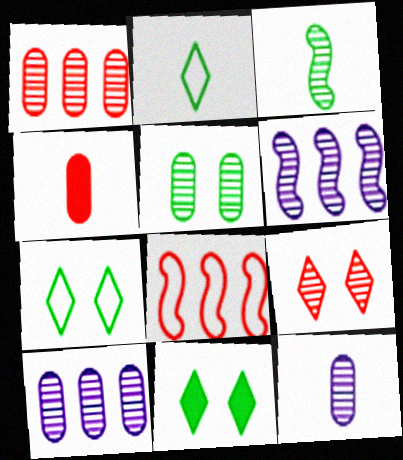[[1, 5, 12], 
[3, 9, 10], 
[4, 6, 7], 
[4, 8, 9], 
[8, 11, 12]]